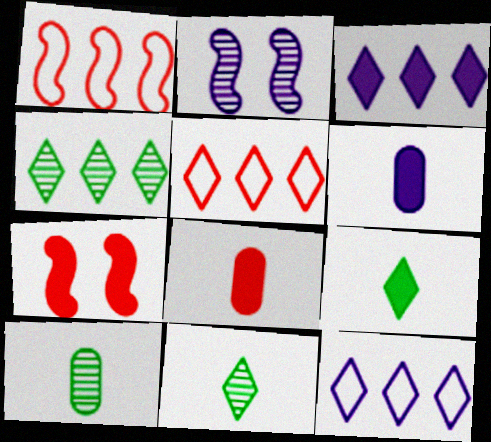[[2, 6, 12], 
[3, 4, 5], 
[7, 10, 12]]